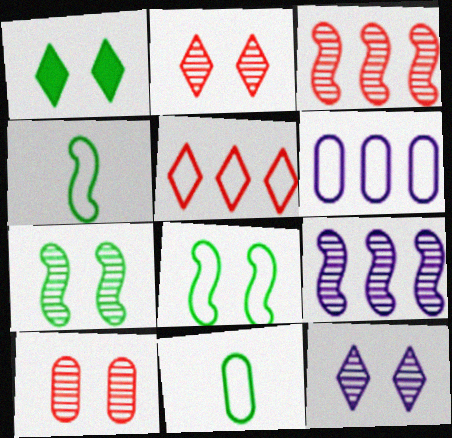[[7, 10, 12]]